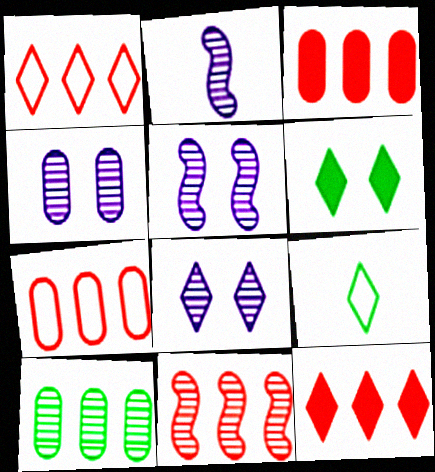[[1, 3, 11], 
[2, 6, 7], 
[3, 5, 9], 
[4, 5, 8], 
[7, 11, 12], 
[8, 9, 12]]